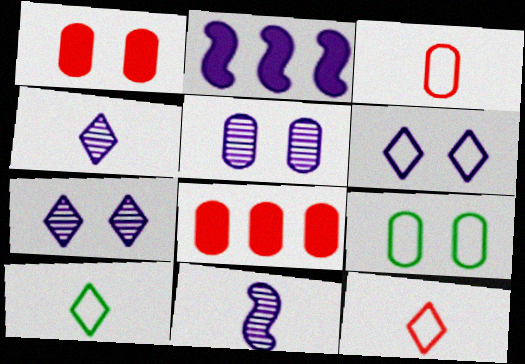[[1, 5, 9]]